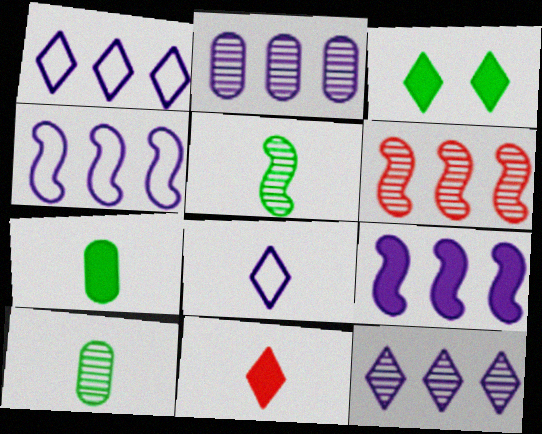[[1, 2, 9]]